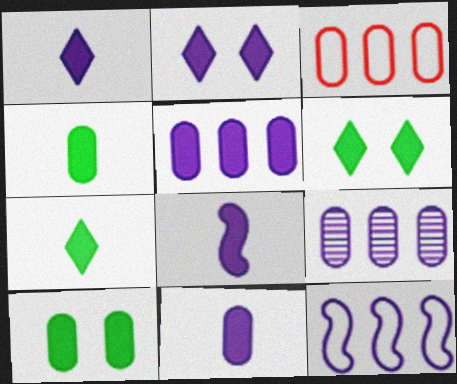[[1, 8, 11], 
[2, 5, 8]]